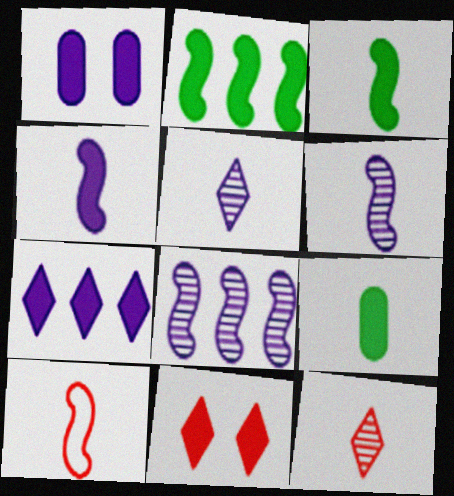[[1, 4, 7], 
[3, 6, 10], 
[5, 9, 10]]